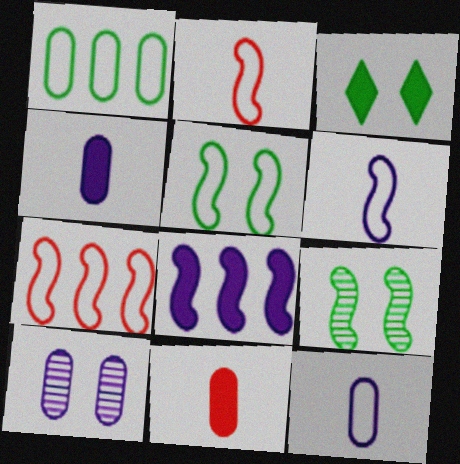[[1, 10, 11], 
[2, 8, 9], 
[3, 8, 11], 
[5, 6, 7]]